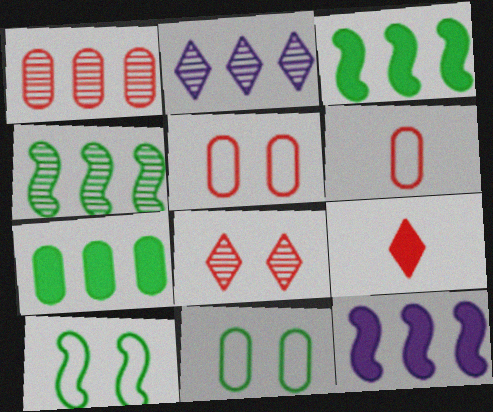[[1, 2, 4]]